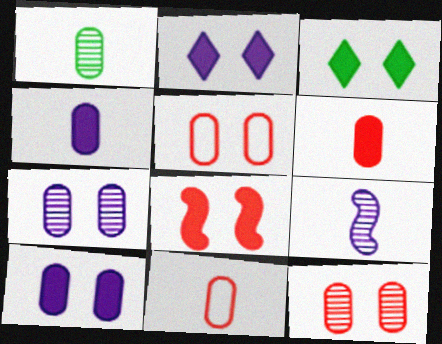[[1, 4, 11], 
[3, 8, 10]]